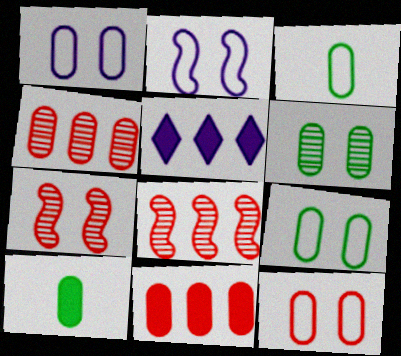[[1, 4, 10], 
[1, 9, 12], 
[3, 5, 7]]